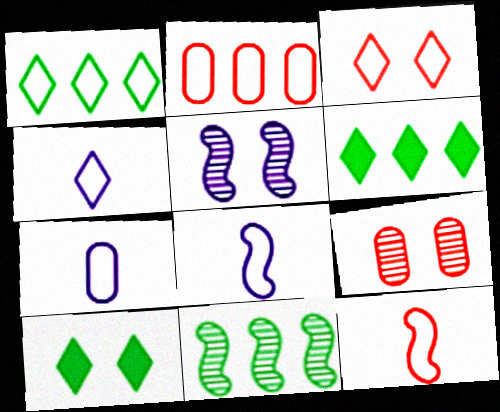[[1, 3, 4], 
[2, 3, 12], 
[4, 7, 8], 
[6, 8, 9]]